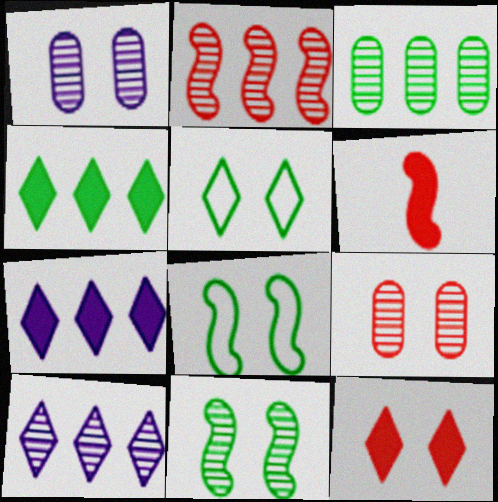[[1, 8, 12], 
[2, 3, 10]]